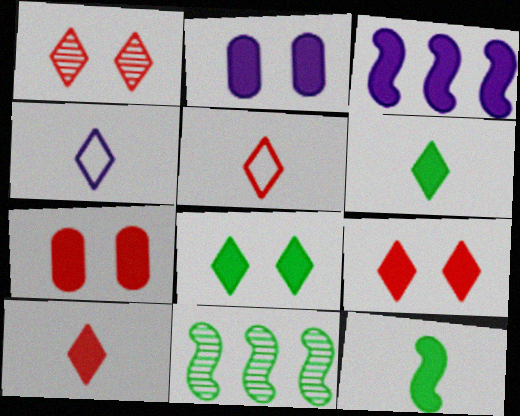[[2, 5, 11], 
[3, 6, 7], 
[4, 7, 11]]